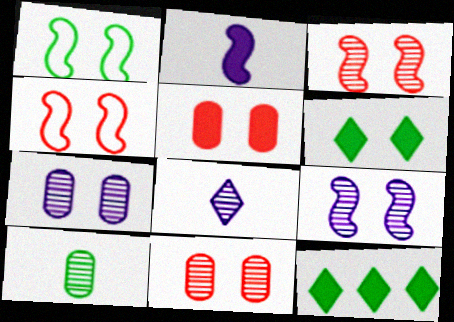[[1, 10, 12], 
[2, 5, 12], 
[4, 6, 7]]